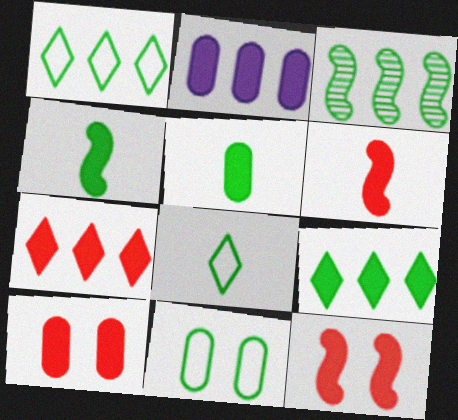[[2, 5, 10], 
[6, 7, 10]]